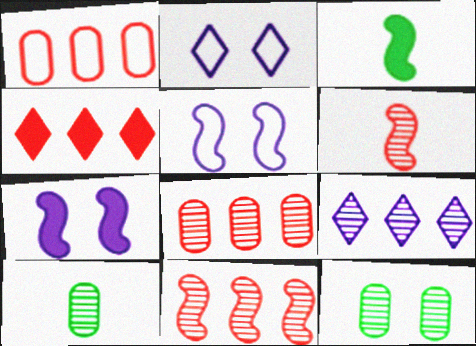[[1, 4, 11], 
[2, 3, 8], 
[3, 5, 11], 
[4, 5, 10], 
[6, 9, 12]]